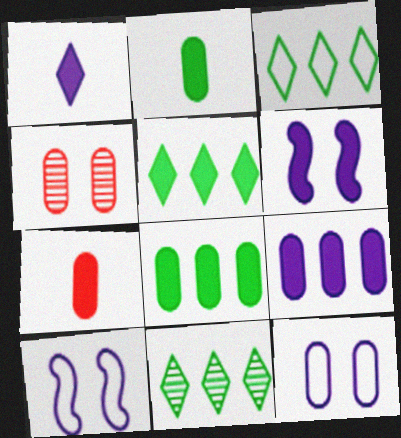[[1, 6, 9], 
[3, 5, 11], 
[5, 6, 7], 
[7, 10, 11]]